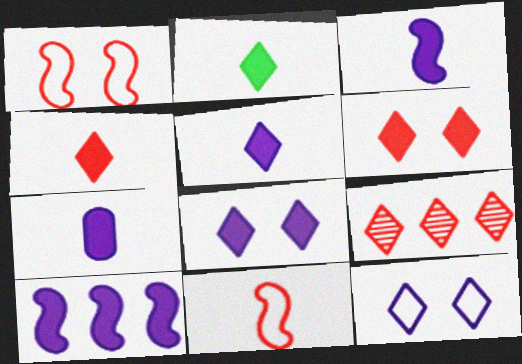[[2, 4, 5], 
[2, 9, 12], 
[3, 5, 7], 
[7, 8, 10]]